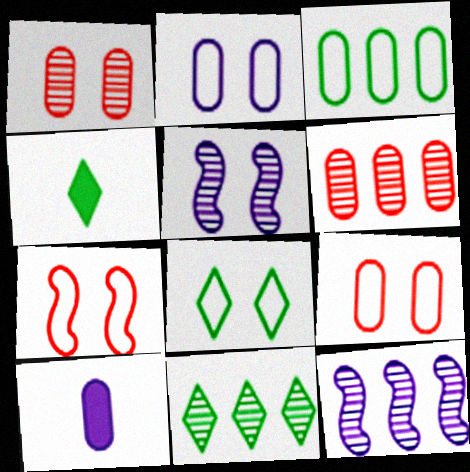[[1, 3, 10], 
[2, 7, 8], 
[4, 8, 11], 
[4, 9, 12], 
[6, 11, 12], 
[7, 10, 11]]